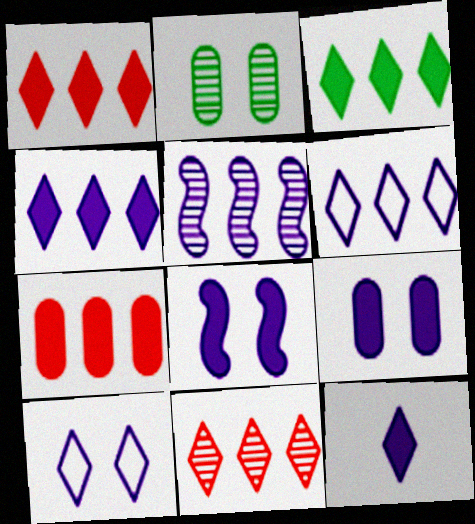[[1, 3, 4], 
[3, 6, 11]]